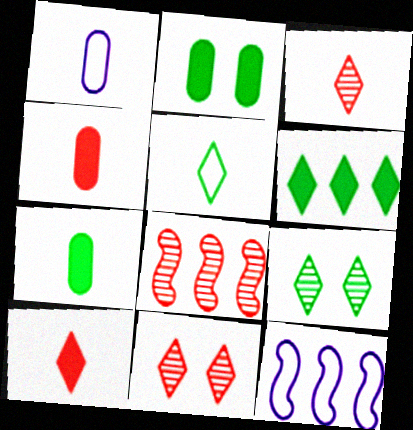[[2, 3, 12], 
[4, 9, 12], 
[5, 6, 9], 
[7, 11, 12]]